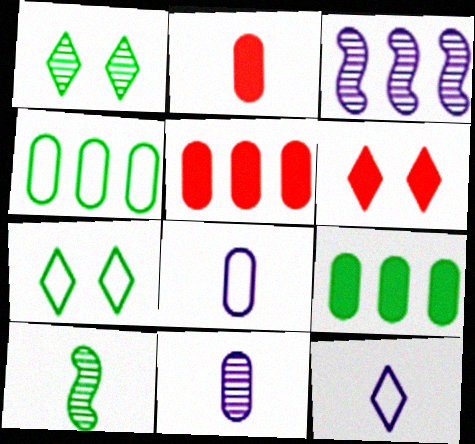[[2, 3, 7], 
[2, 10, 12], 
[7, 9, 10]]